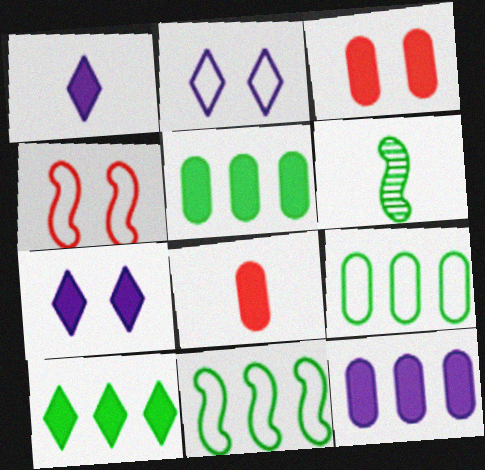[]